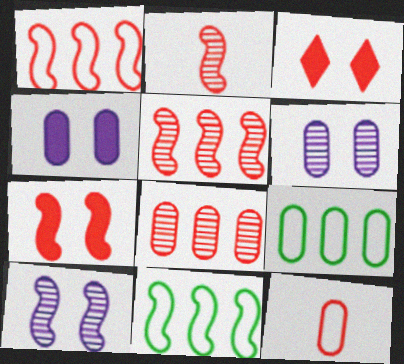[[1, 2, 7], 
[3, 5, 12]]